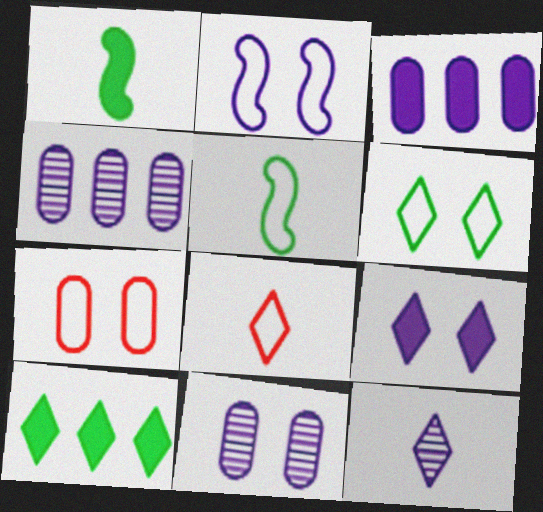[[2, 3, 12], 
[2, 6, 7], 
[2, 9, 11]]